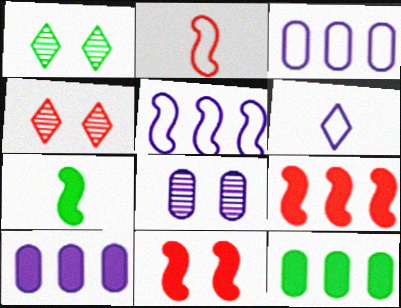[[1, 2, 10], 
[3, 4, 7]]